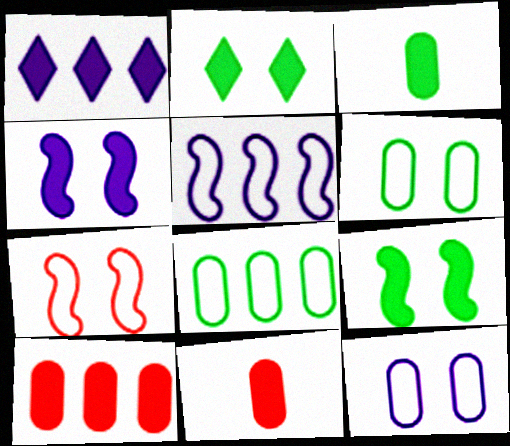[[1, 9, 11]]